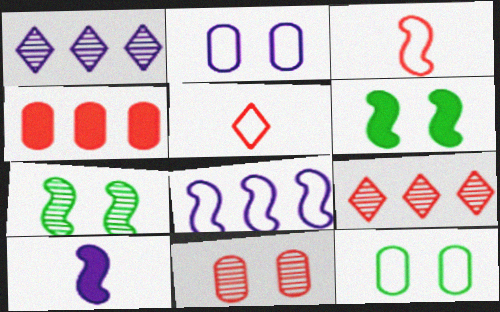[[1, 2, 10], 
[5, 8, 12], 
[9, 10, 12]]